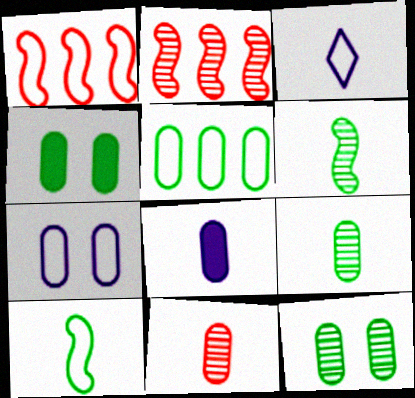[[2, 3, 4], 
[4, 5, 9]]